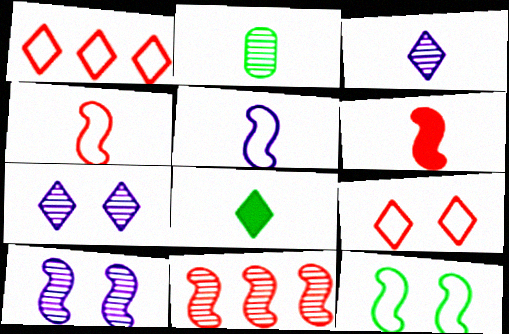[[1, 7, 8], 
[2, 7, 11]]